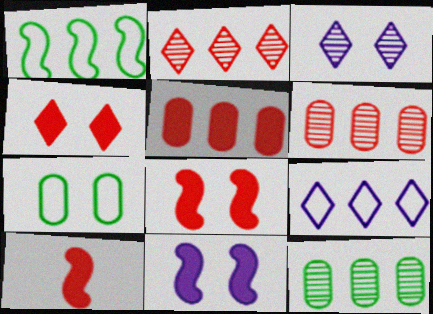[[3, 7, 8], 
[4, 5, 10]]